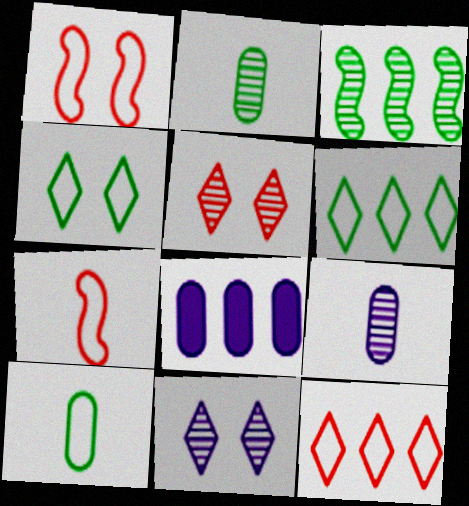[[3, 5, 9], 
[3, 8, 12]]